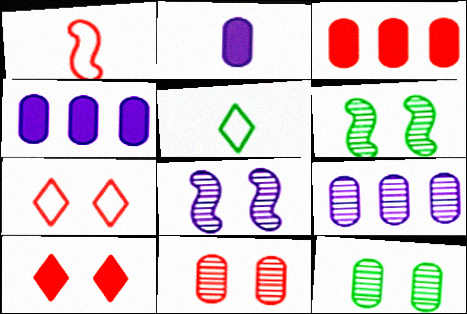[[3, 5, 8]]